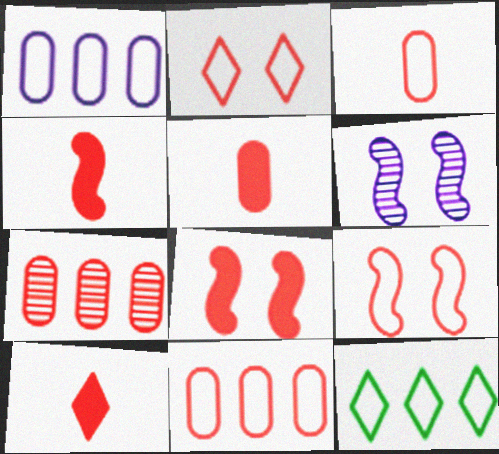[[2, 4, 7], 
[4, 5, 10], 
[5, 6, 12], 
[7, 9, 10]]